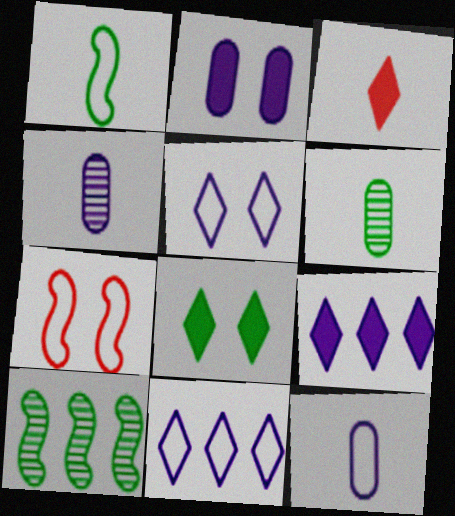[[1, 3, 4], 
[3, 8, 9], 
[6, 7, 9]]